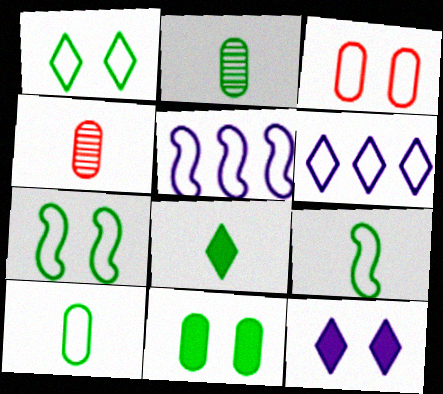[[2, 8, 9], 
[3, 6, 9]]